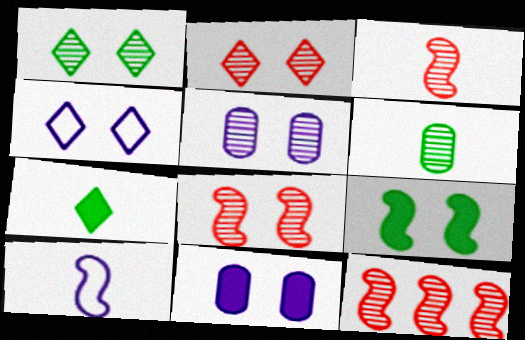[[1, 5, 8], 
[3, 8, 12], 
[9, 10, 12]]